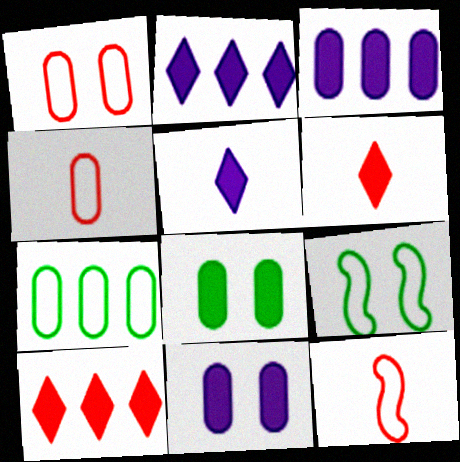[]